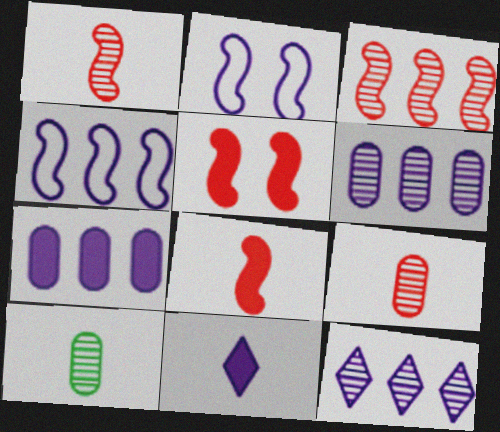[[2, 6, 11], 
[4, 7, 12]]